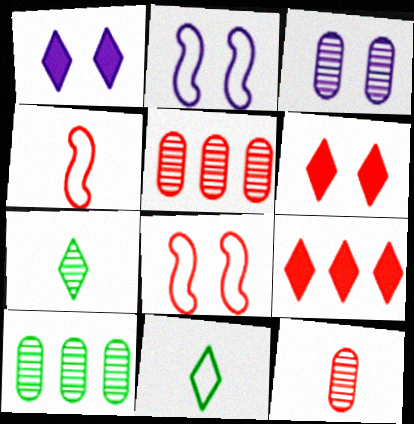[[1, 2, 3], 
[1, 4, 10], 
[3, 10, 12], 
[4, 5, 6], 
[8, 9, 12]]